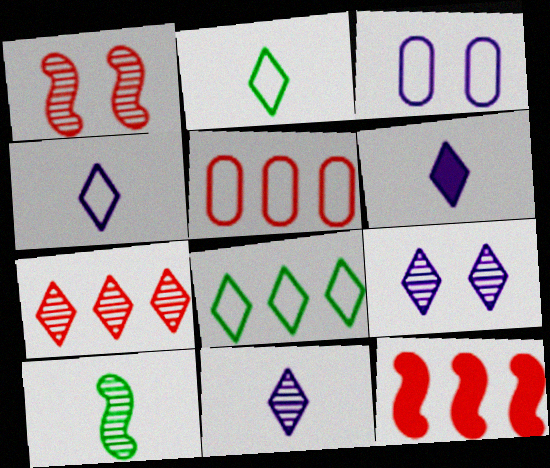[[4, 6, 11], 
[5, 7, 12]]